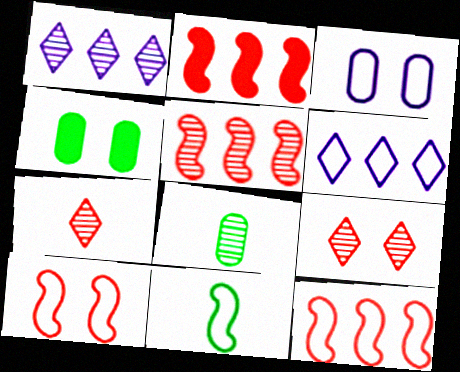[[2, 5, 12]]